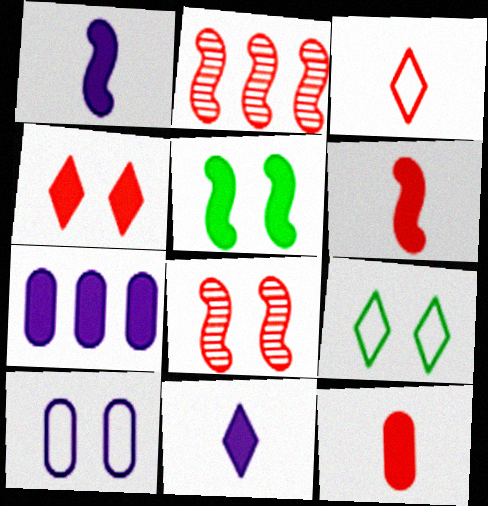[]